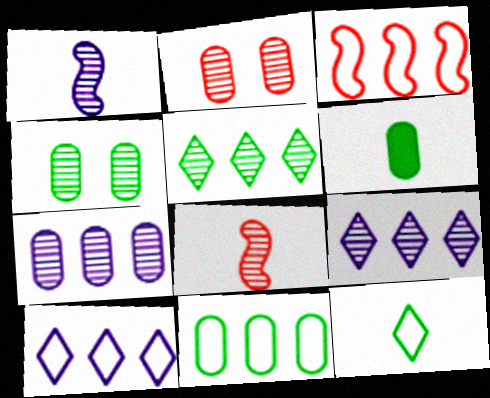[[1, 2, 5], 
[3, 10, 11], 
[4, 6, 11], 
[4, 8, 9]]